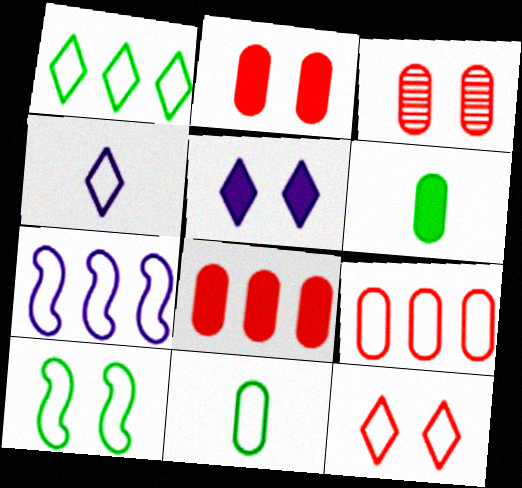[[1, 4, 12], 
[1, 7, 9], 
[1, 10, 11], 
[3, 5, 10], 
[4, 9, 10], 
[7, 11, 12]]